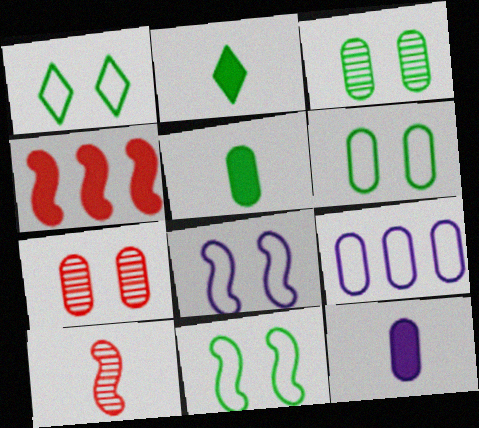[[1, 6, 11], 
[5, 7, 9]]